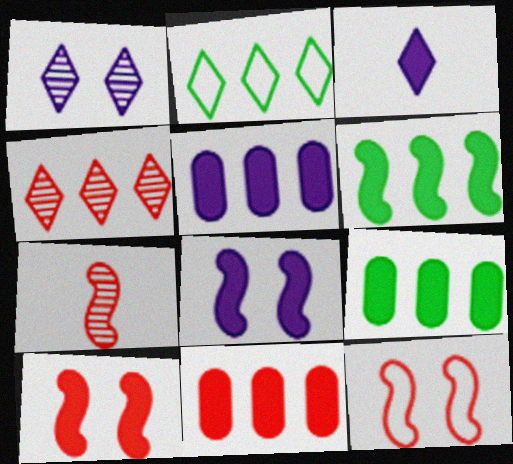[[3, 5, 8], 
[3, 9, 10], 
[5, 9, 11]]